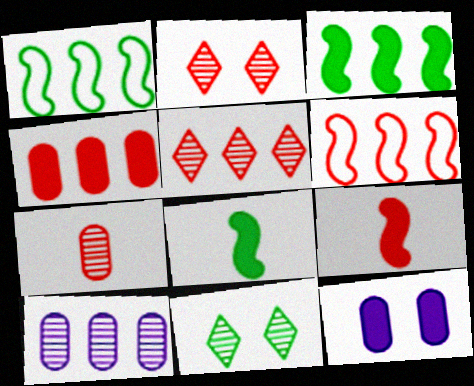[[4, 5, 6]]